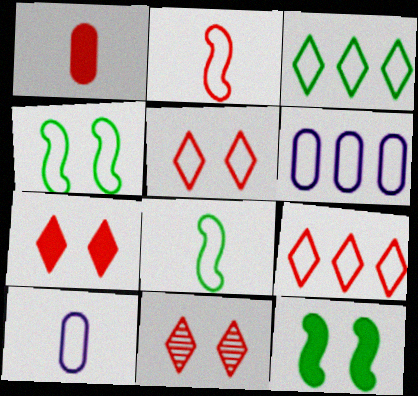[[4, 9, 10], 
[5, 6, 8], 
[5, 7, 11]]